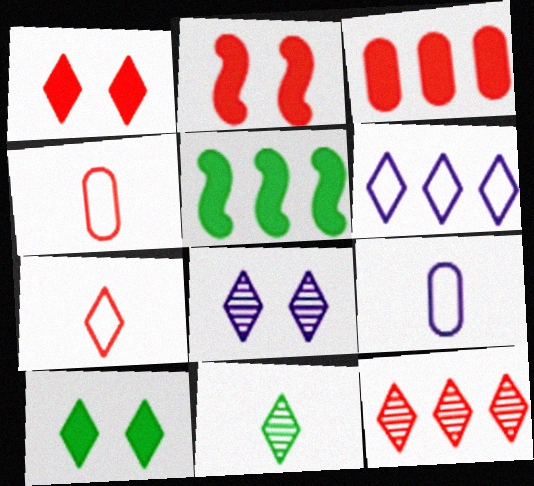[[1, 6, 11], 
[1, 7, 12], 
[2, 4, 12], 
[4, 5, 8], 
[8, 11, 12]]